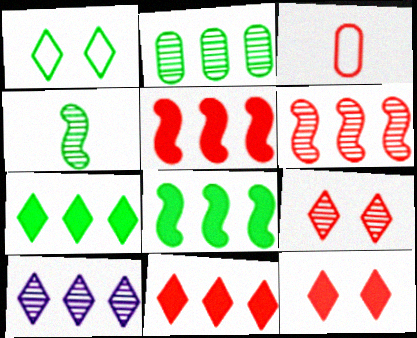[[2, 6, 10], 
[3, 5, 9], 
[3, 6, 12]]